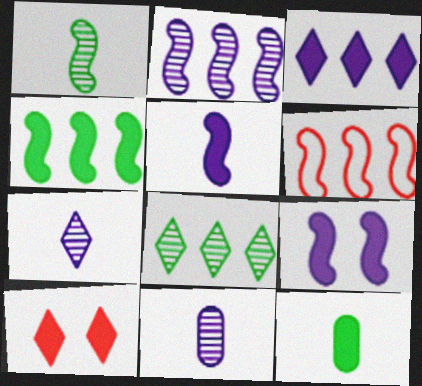[[1, 6, 9], 
[2, 4, 6]]